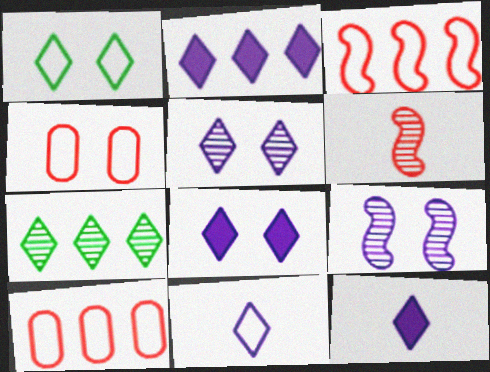[[2, 5, 11], 
[2, 8, 12]]